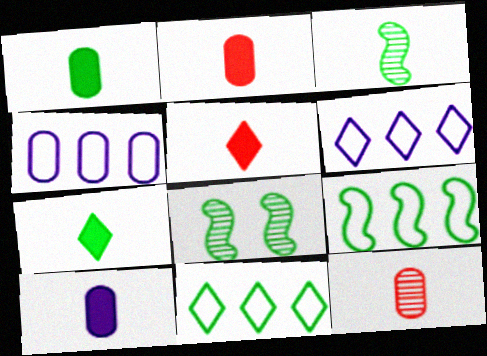[[1, 2, 10], 
[1, 8, 11], 
[2, 6, 8], 
[4, 5, 8]]